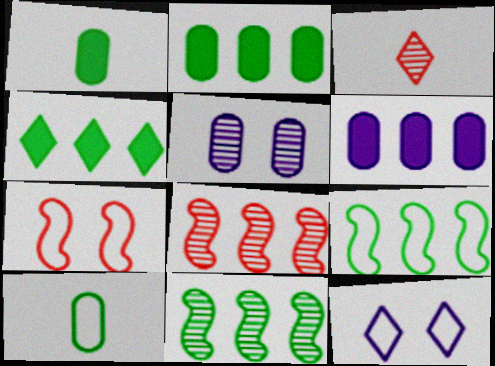[[1, 8, 12], 
[3, 4, 12], 
[3, 5, 11]]